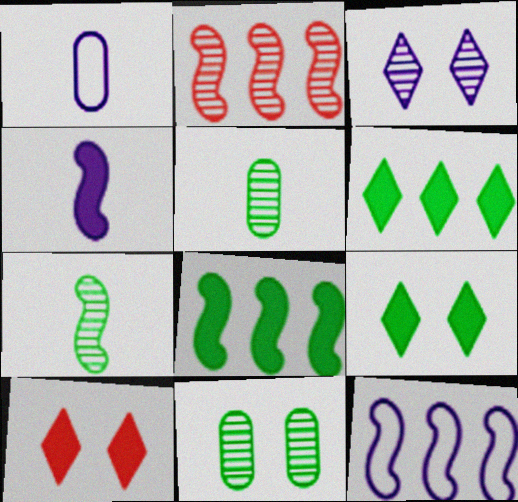[[1, 2, 9], 
[2, 3, 5], 
[2, 8, 12], 
[5, 10, 12]]